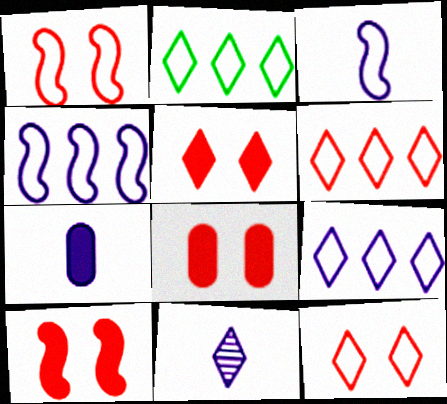[[2, 5, 11], 
[2, 6, 9], 
[3, 7, 11], 
[5, 8, 10]]